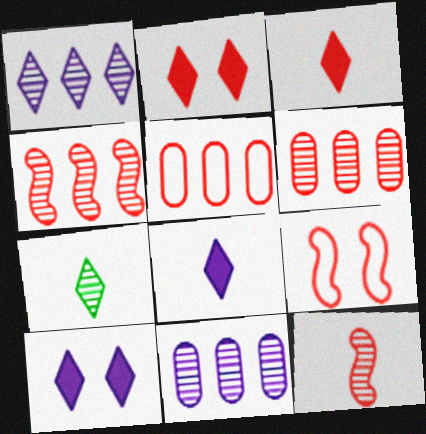[[2, 5, 12], 
[3, 6, 9]]